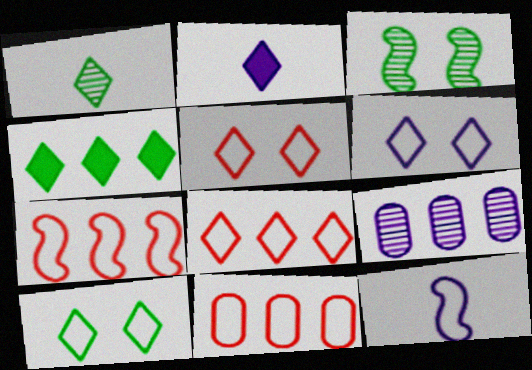[[1, 4, 10], 
[2, 3, 11], 
[4, 7, 9], 
[5, 6, 10], 
[7, 8, 11], 
[10, 11, 12]]